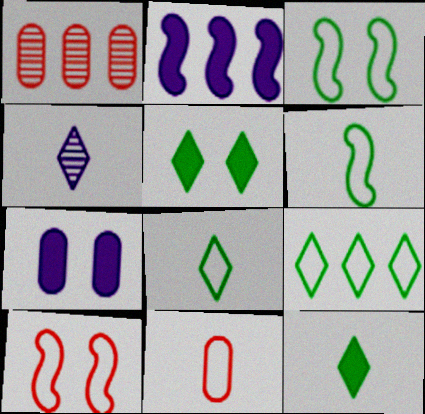[[1, 2, 9]]